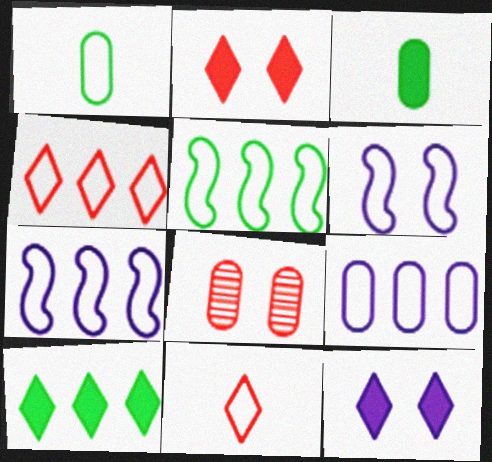[[1, 4, 6], 
[3, 8, 9], 
[4, 5, 9]]